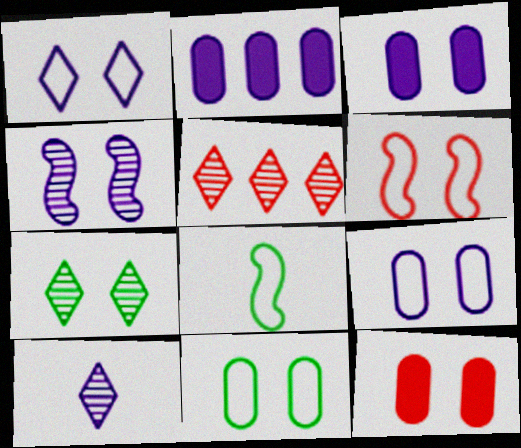[[1, 3, 4], 
[1, 6, 11], 
[3, 5, 8], 
[3, 6, 7], 
[5, 7, 10]]